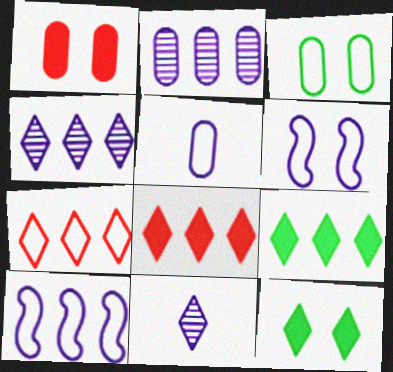[[4, 7, 9], 
[7, 11, 12]]